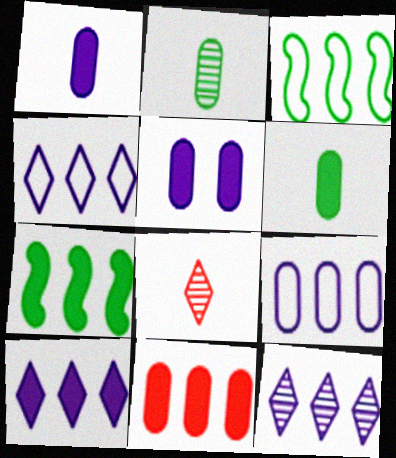[[3, 5, 8], 
[3, 11, 12], 
[4, 10, 12], 
[5, 6, 11], 
[7, 10, 11]]